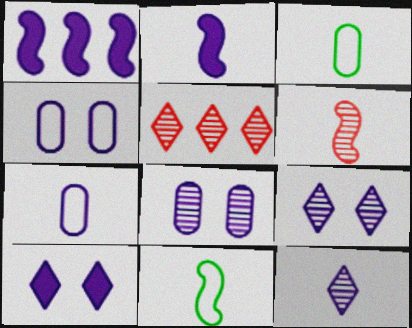[[1, 4, 12], 
[1, 7, 9], 
[2, 6, 11], 
[2, 7, 12]]